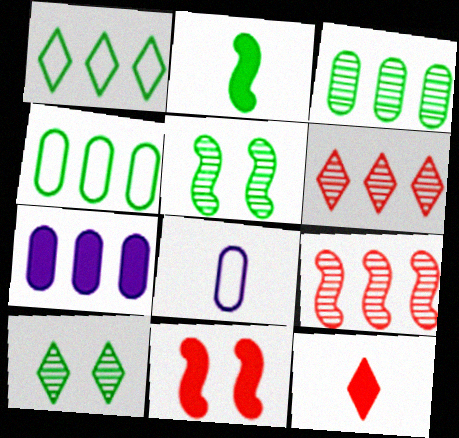[[1, 7, 9], 
[2, 4, 10]]